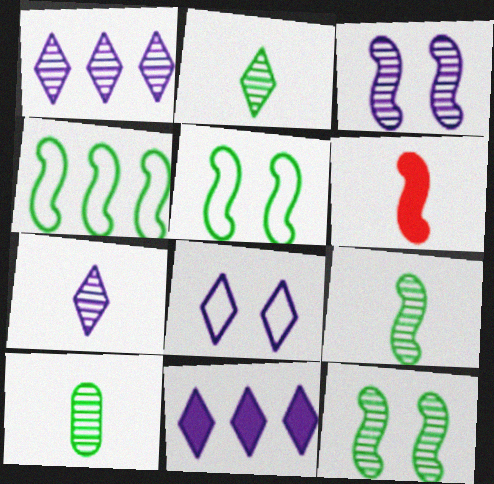[[2, 9, 10], 
[3, 4, 6], 
[7, 8, 11]]